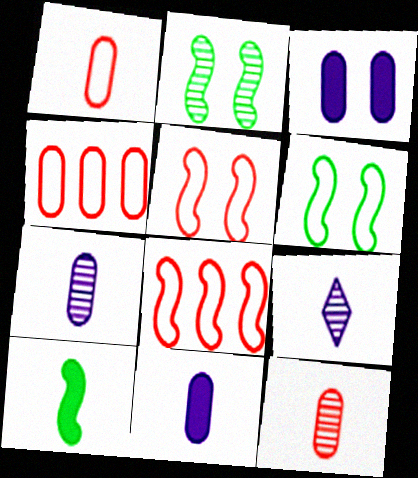[[1, 9, 10]]